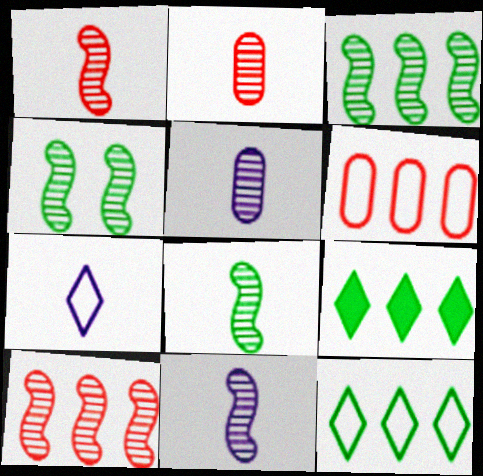[[1, 8, 11], 
[3, 4, 8], 
[4, 10, 11]]